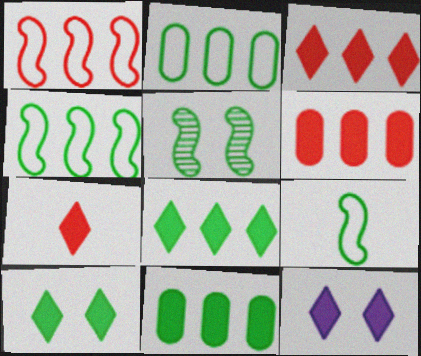[[7, 8, 12]]